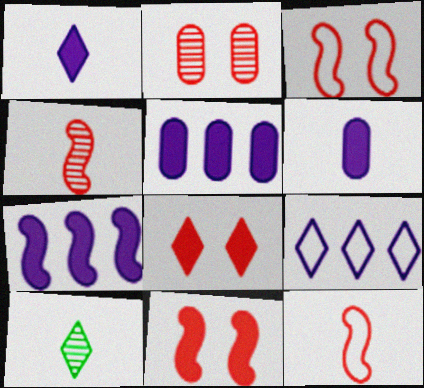[[2, 3, 8], 
[3, 5, 10], 
[6, 10, 12], 
[8, 9, 10]]